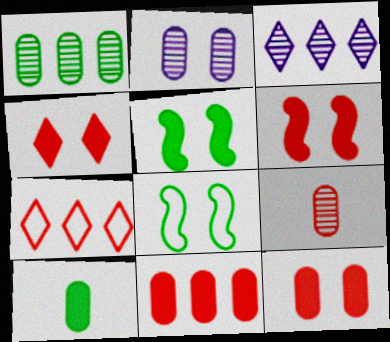[[1, 2, 9], 
[2, 4, 8], 
[4, 6, 12], 
[6, 7, 9]]